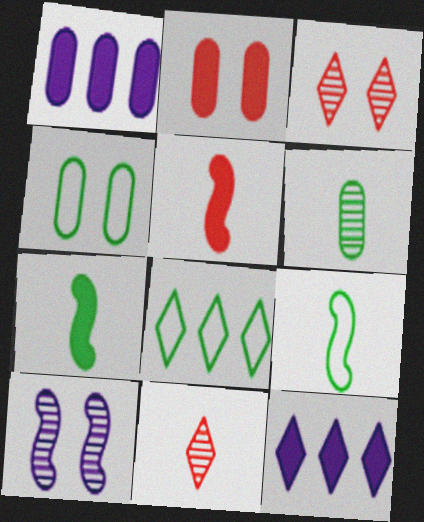[[1, 3, 9], 
[2, 7, 12], 
[4, 8, 9]]